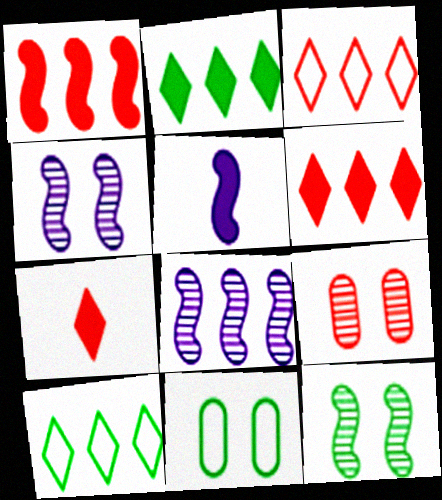[[5, 9, 10], 
[7, 8, 11]]